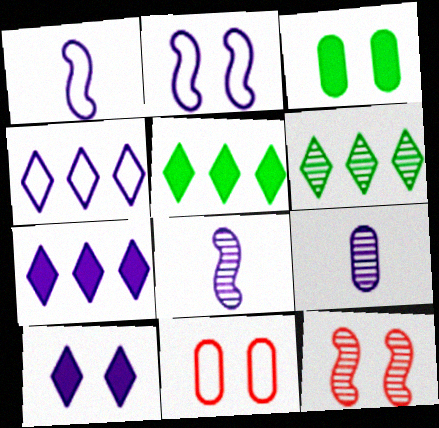[[2, 7, 9], 
[5, 8, 11], 
[6, 9, 12]]